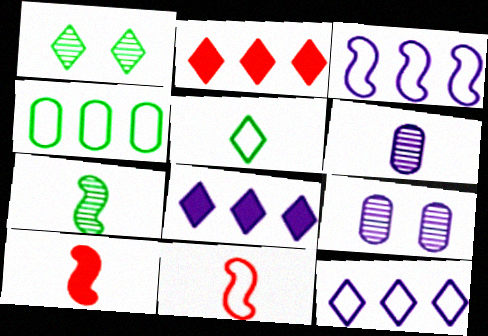[[5, 6, 10]]